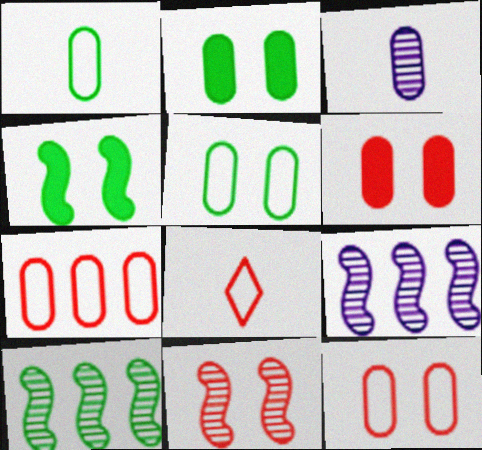[[2, 3, 7], 
[2, 8, 9]]